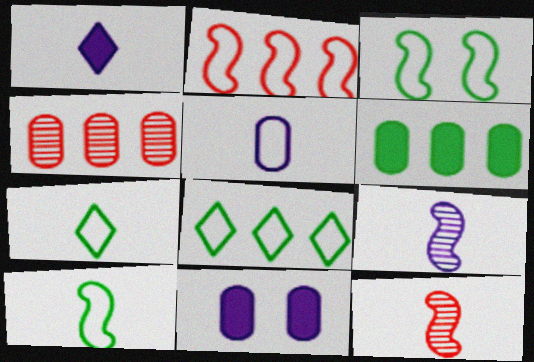[[1, 3, 4], 
[1, 5, 9], 
[8, 11, 12]]